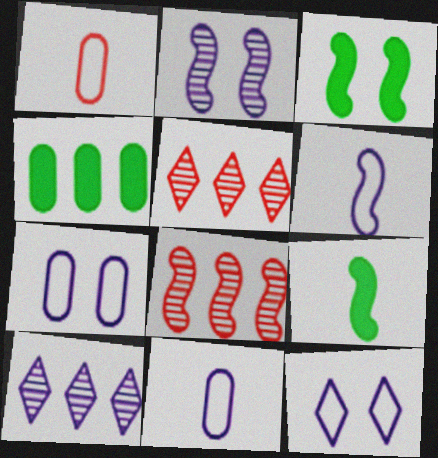[[1, 3, 10], 
[3, 5, 11], 
[3, 6, 8], 
[5, 7, 9]]